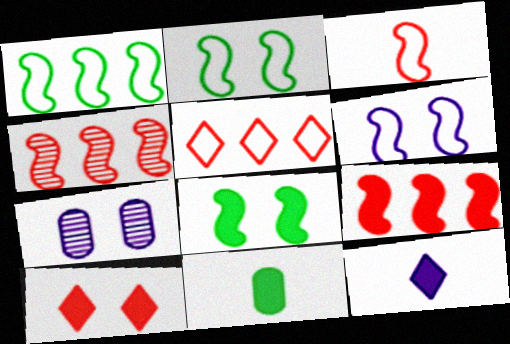[[1, 3, 6], 
[2, 7, 10]]